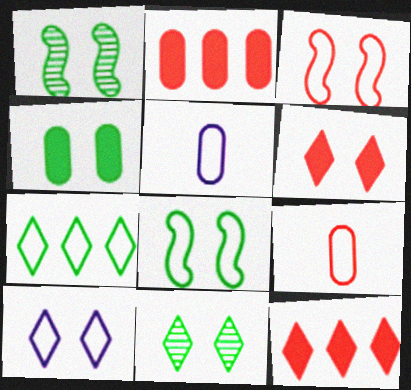[[1, 5, 12], 
[3, 5, 7], 
[4, 8, 11], 
[6, 10, 11]]